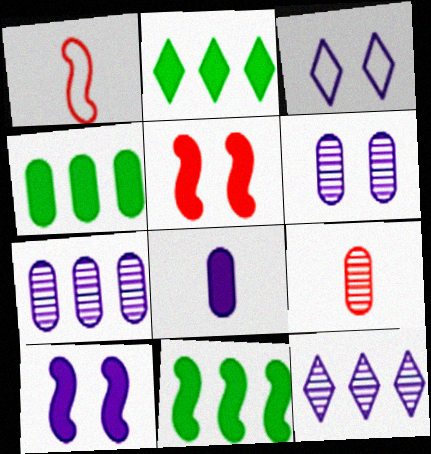[[1, 2, 6], 
[2, 4, 11], 
[2, 5, 8], 
[3, 6, 10], 
[3, 9, 11]]